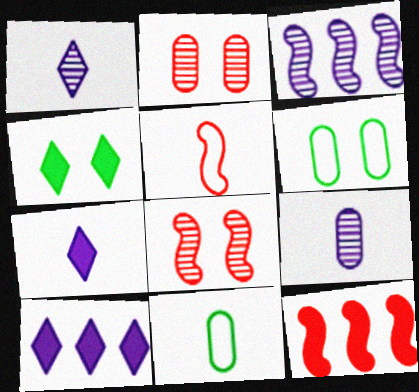[[1, 6, 12], 
[5, 8, 12], 
[8, 10, 11]]